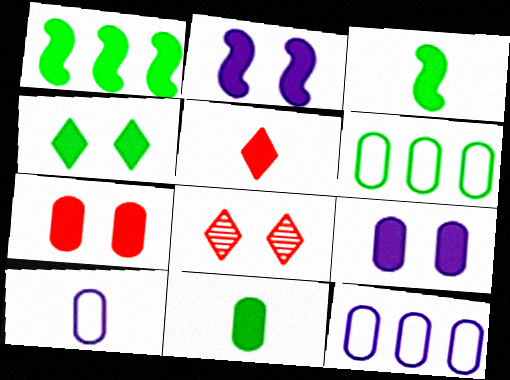[[1, 4, 11], 
[1, 5, 9], 
[1, 8, 10], 
[2, 4, 7], 
[3, 8, 12]]